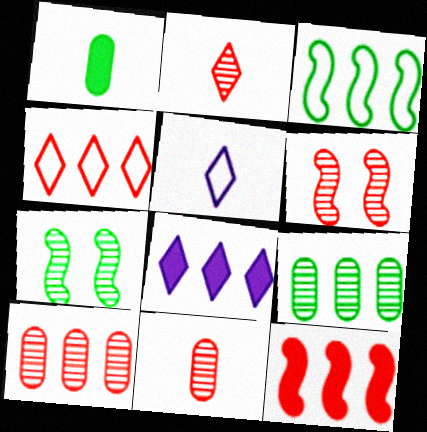[[2, 6, 10], 
[3, 8, 10], 
[4, 10, 12]]